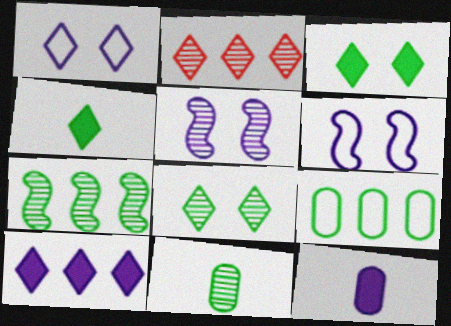[[1, 2, 4], 
[2, 5, 11], 
[7, 8, 11]]